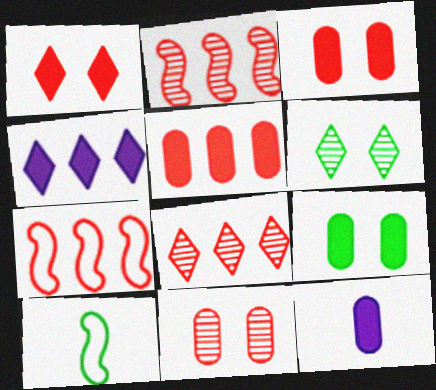[[4, 10, 11], 
[5, 7, 8], 
[5, 9, 12], 
[6, 7, 12]]